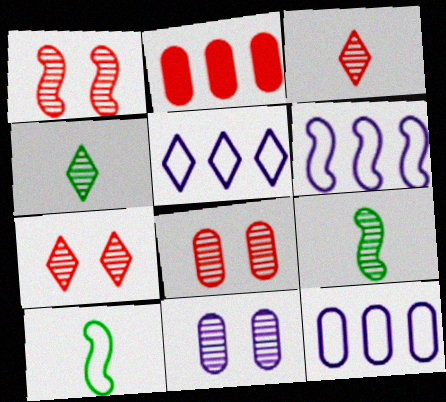[[1, 7, 8], 
[5, 6, 12]]